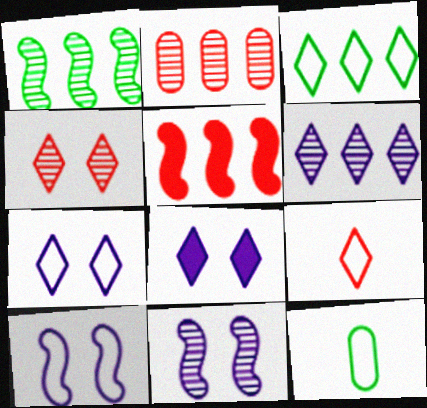[[1, 2, 6], 
[3, 7, 9]]